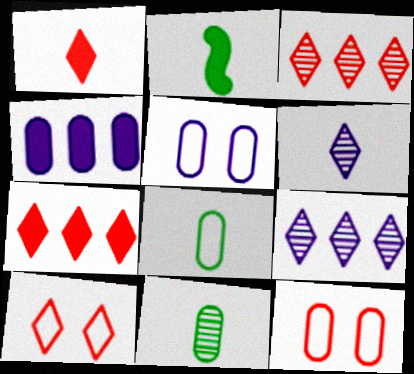[[1, 3, 10], 
[2, 3, 5], 
[2, 9, 12], 
[4, 11, 12]]